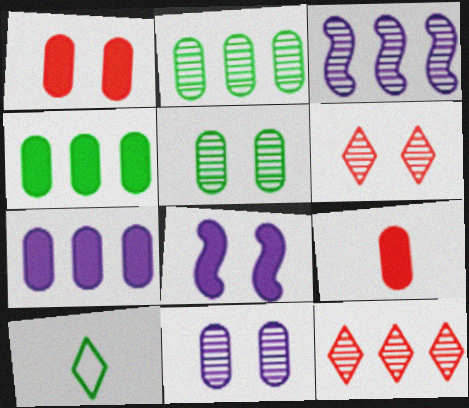[[1, 3, 10], 
[2, 3, 12]]